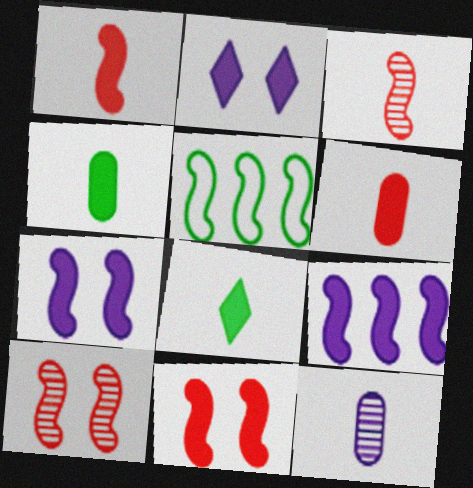[[3, 5, 7]]